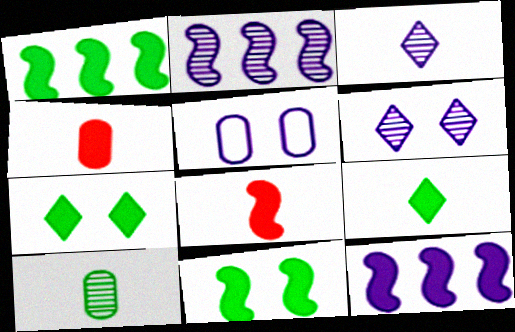[[3, 5, 12], 
[4, 7, 12], 
[8, 11, 12]]